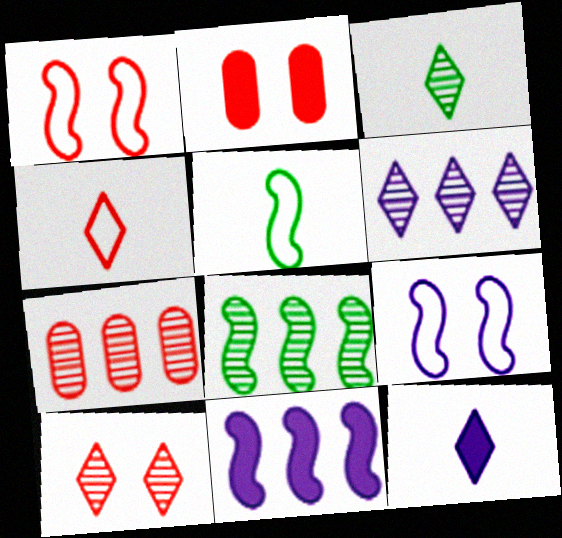[[1, 2, 10], 
[2, 5, 6], 
[3, 4, 12], 
[3, 6, 10], 
[6, 7, 8]]